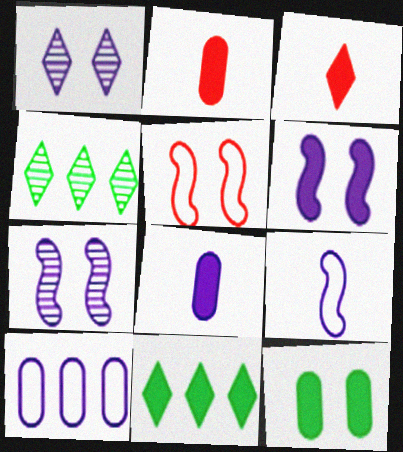[[1, 5, 12], 
[2, 6, 11], 
[4, 5, 8]]